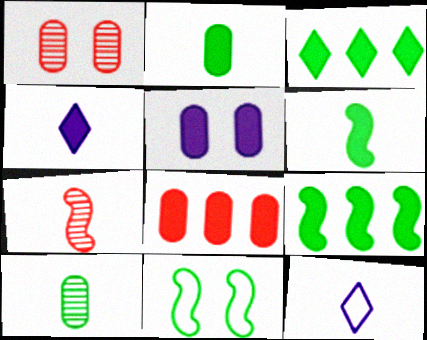[[1, 9, 12], 
[2, 5, 8], 
[2, 7, 12], 
[3, 10, 11]]